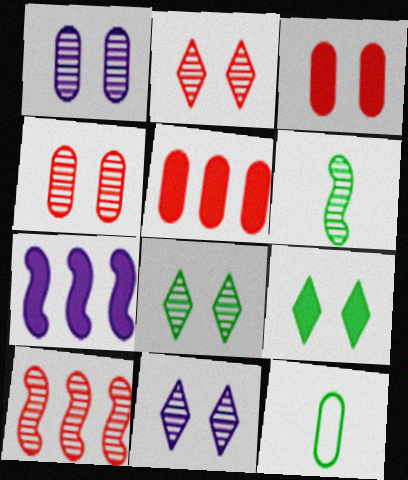[[1, 5, 12], 
[2, 7, 12], 
[2, 8, 11]]